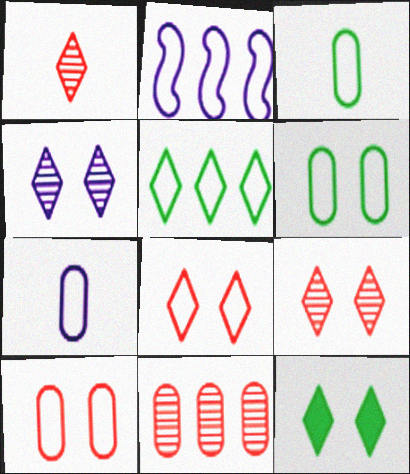[[2, 3, 8], 
[4, 8, 12]]